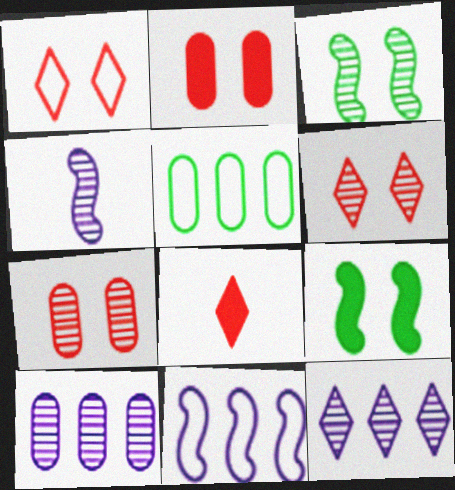[]